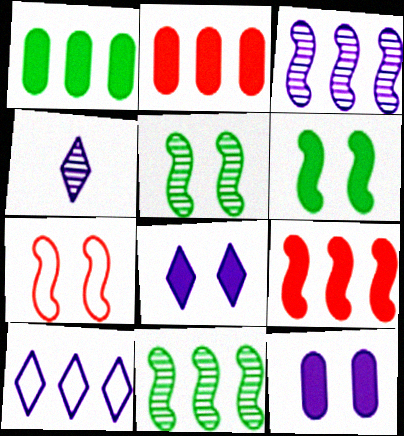[[1, 4, 7], 
[2, 10, 11], 
[4, 8, 10]]